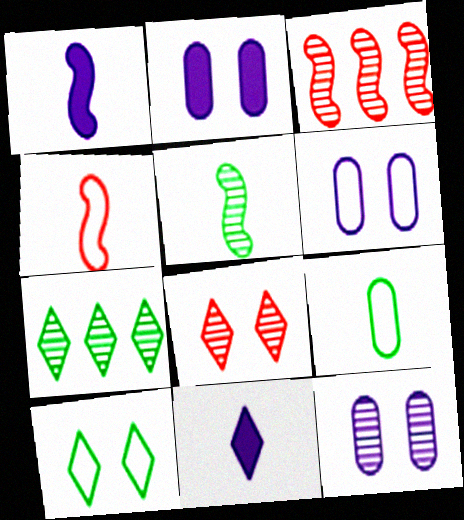[[1, 4, 5], 
[2, 4, 7], 
[2, 6, 12]]